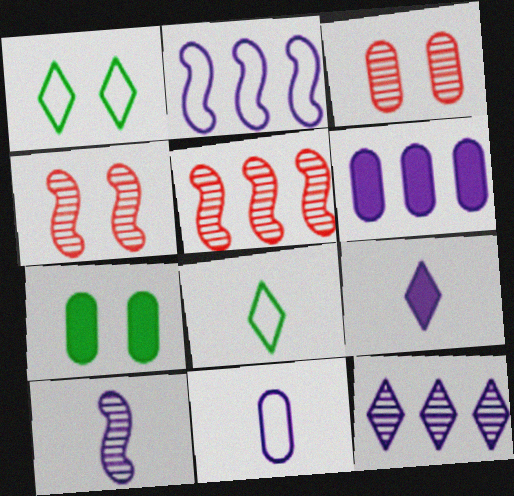[[2, 6, 12], 
[4, 6, 8], 
[9, 10, 11]]